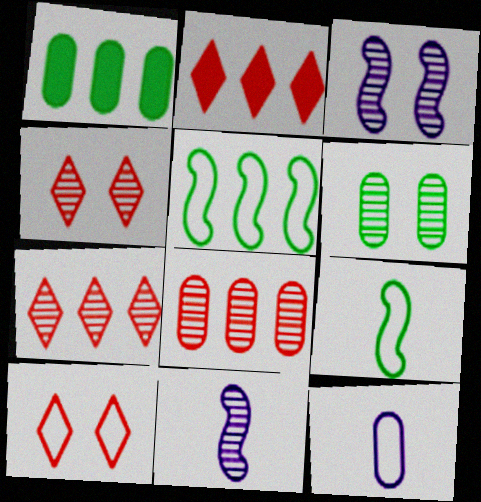[[1, 10, 11], 
[3, 4, 6], 
[5, 10, 12], 
[6, 7, 11]]